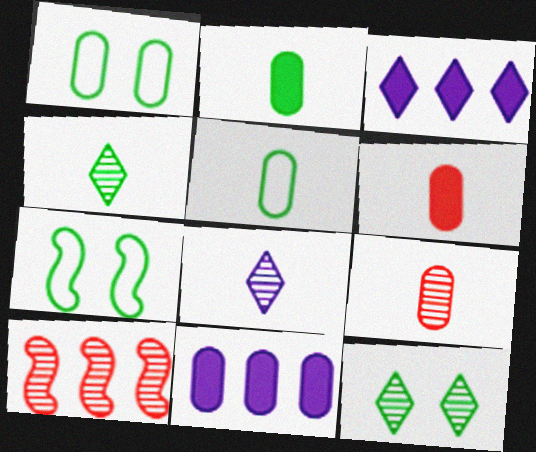[[1, 9, 11], 
[3, 7, 9]]